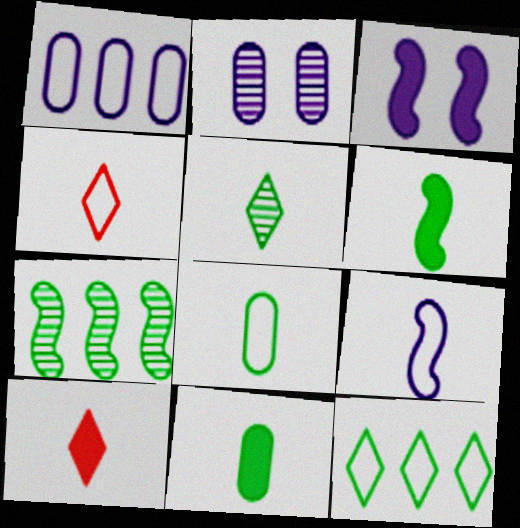[[4, 8, 9], 
[5, 6, 8]]